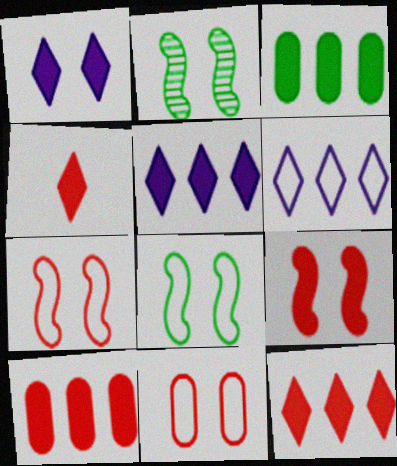[[1, 2, 11], 
[4, 9, 10]]